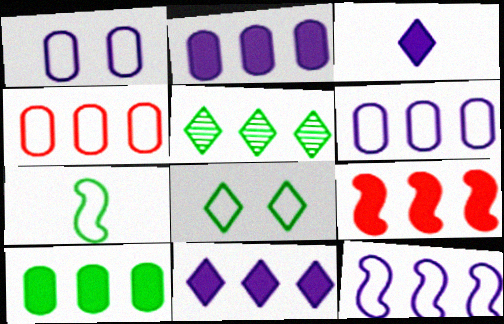[[5, 6, 9], 
[9, 10, 11]]